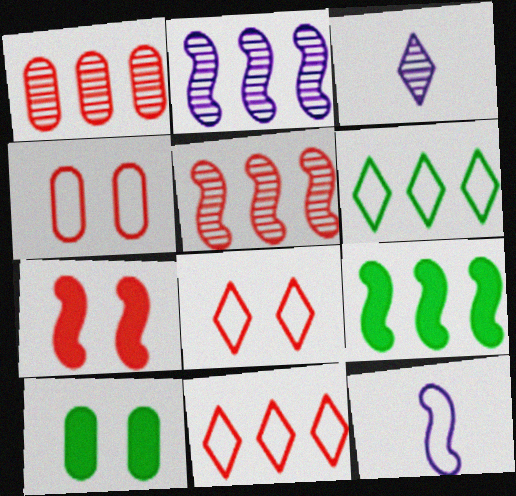[[3, 4, 9], 
[4, 6, 12]]